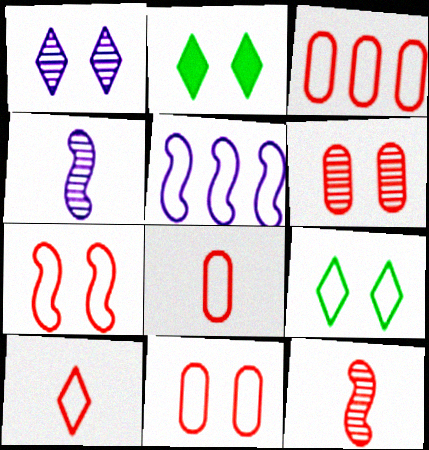[[2, 3, 4], 
[3, 7, 10], 
[3, 8, 11], 
[5, 8, 9]]